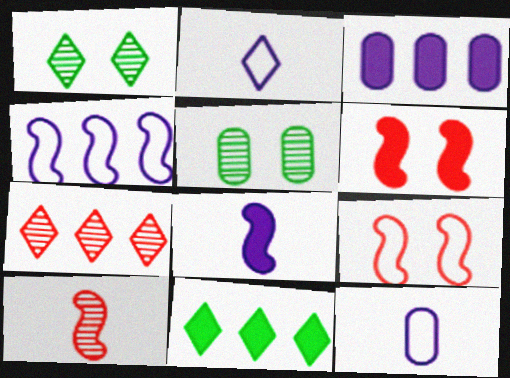[]